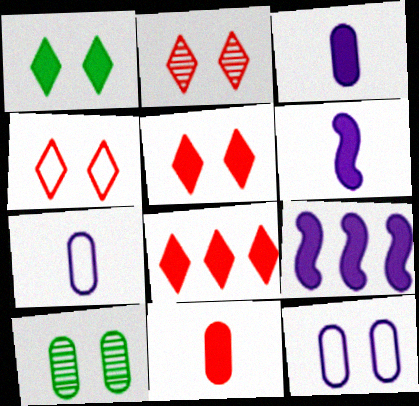[[1, 9, 11], 
[2, 4, 5]]